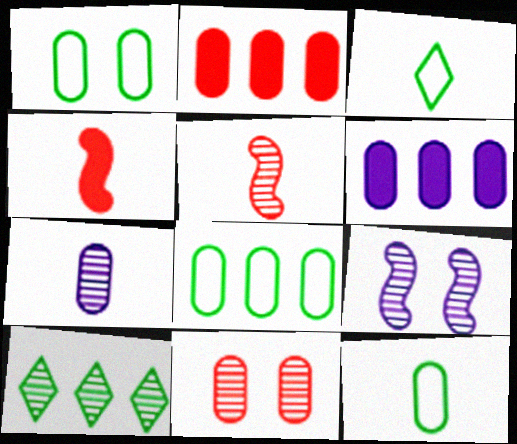[[1, 2, 7], 
[1, 8, 12], 
[2, 3, 9], 
[3, 4, 7], 
[6, 11, 12]]